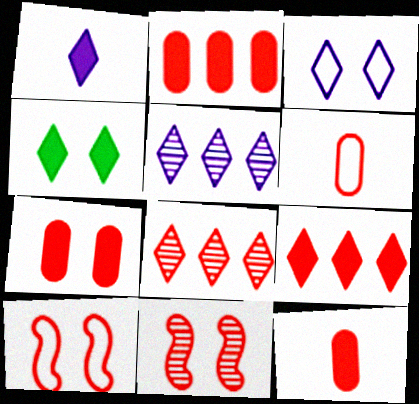[[1, 3, 5], 
[1, 4, 9], 
[2, 7, 12], 
[6, 9, 11], 
[8, 10, 12]]